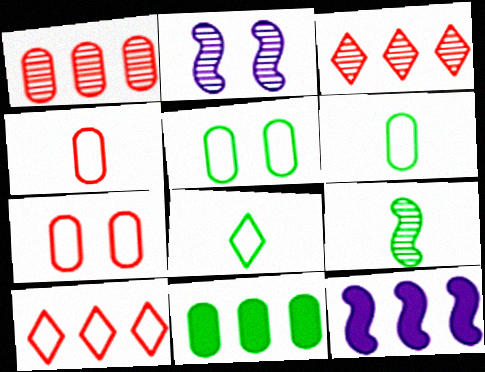[]